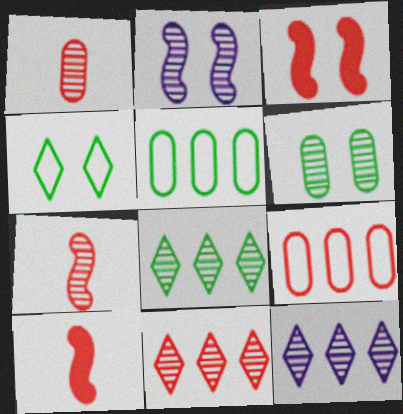[[1, 2, 8], 
[6, 7, 12], 
[8, 11, 12]]